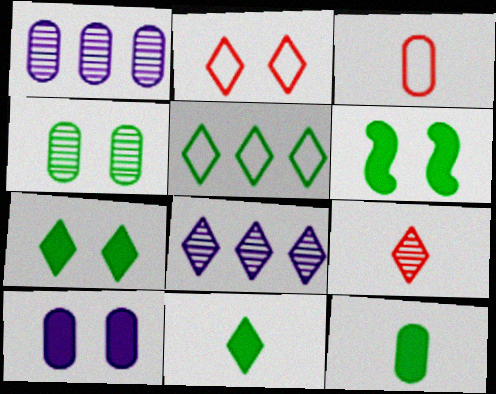[[2, 8, 11], 
[3, 6, 8]]